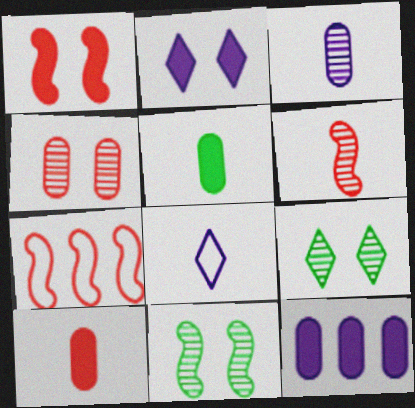[[1, 6, 7], 
[5, 6, 8]]